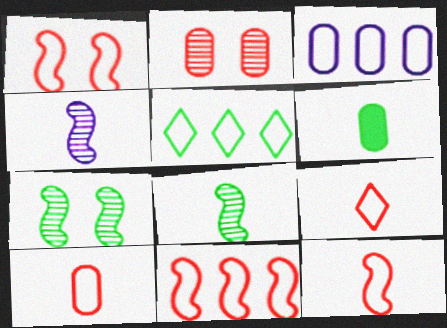[[1, 11, 12], 
[2, 3, 6], 
[3, 5, 11], 
[4, 6, 9], 
[5, 6, 7], 
[9, 10, 12]]